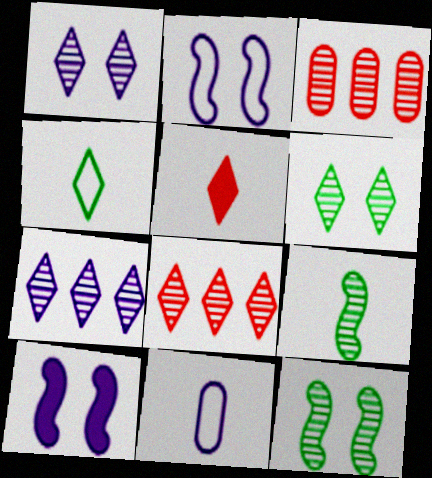[[1, 3, 9], 
[3, 4, 10], 
[5, 9, 11], 
[7, 10, 11]]